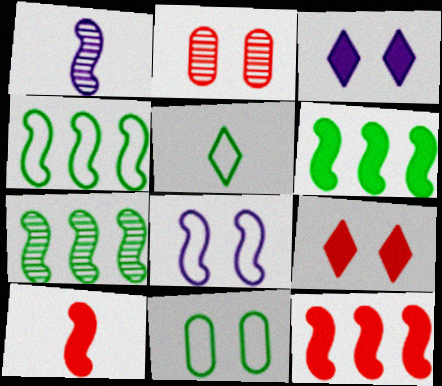[[4, 5, 11], 
[4, 6, 7], 
[7, 8, 10]]